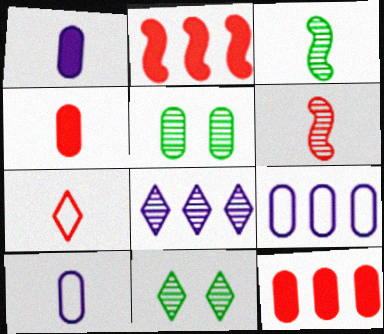[[1, 3, 7], 
[2, 10, 11], 
[4, 5, 9], 
[4, 6, 7], 
[5, 6, 8], 
[5, 10, 12]]